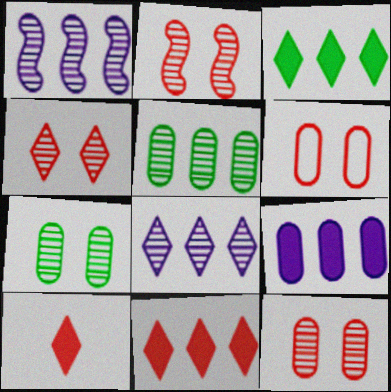[[2, 4, 12]]